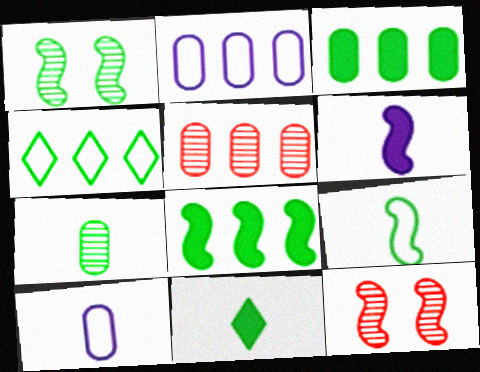[[1, 8, 9], 
[2, 3, 5], 
[2, 11, 12], 
[7, 9, 11]]